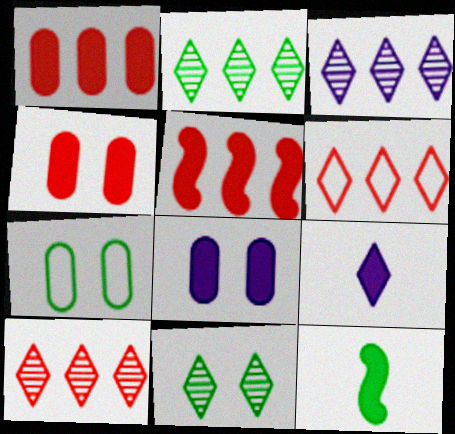[[2, 3, 10], 
[2, 7, 12], 
[6, 9, 11]]